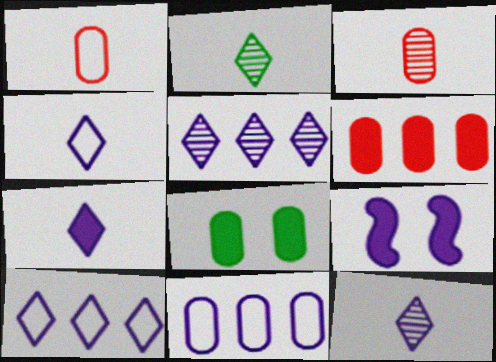[[3, 8, 11], 
[4, 7, 12], 
[9, 11, 12]]